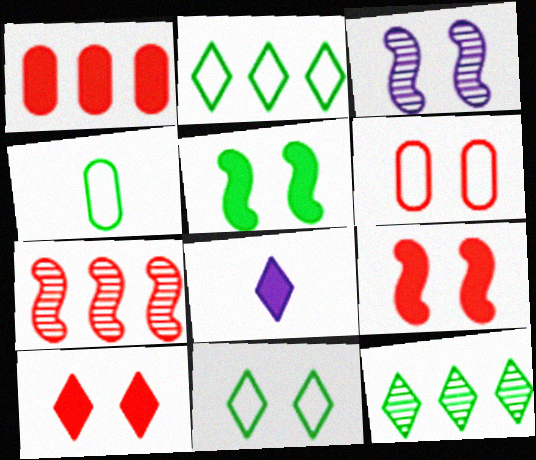[[1, 5, 8], 
[4, 5, 12]]